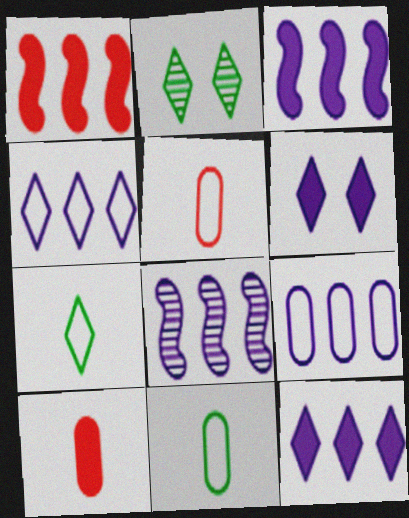[[2, 3, 5], 
[8, 9, 12]]